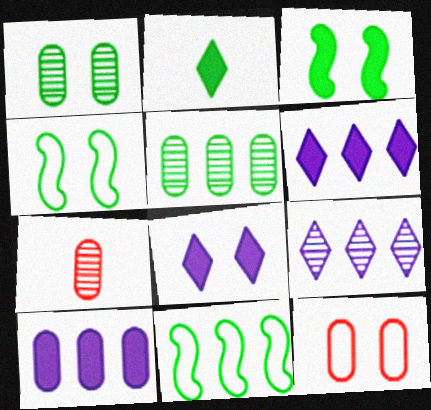[[1, 2, 11], 
[2, 4, 5], 
[4, 6, 7], 
[7, 8, 11]]